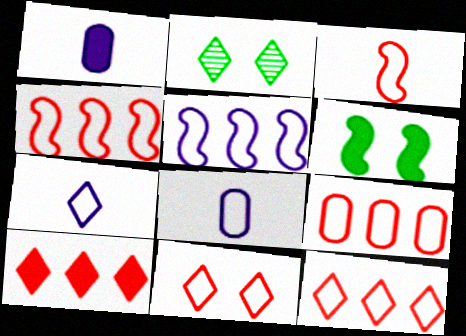[[1, 2, 4], 
[1, 6, 10], 
[2, 7, 10], 
[3, 9, 11], 
[4, 9, 12]]